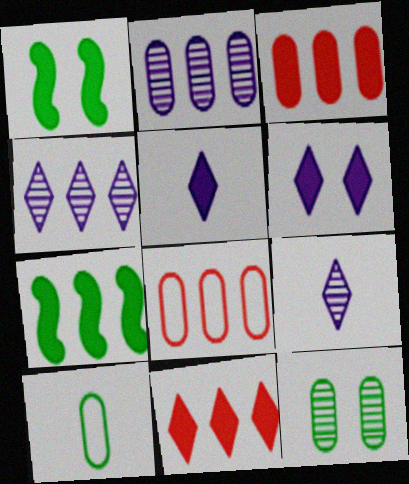[[1, 3, 5], 
[1, 8, 9], 
[4, 7, 8]]